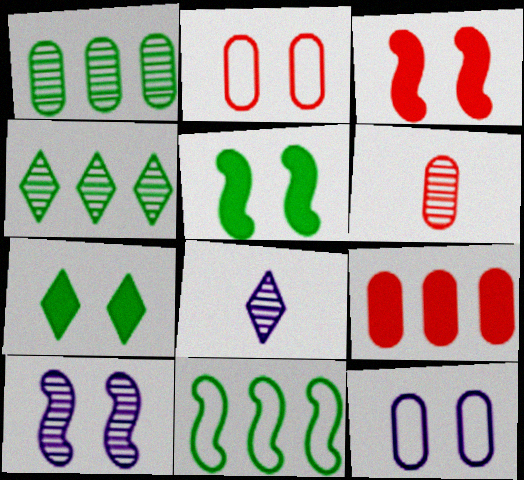[[2, 6, 9], 
[2, 7, 10], 
[4, 6, 10]]